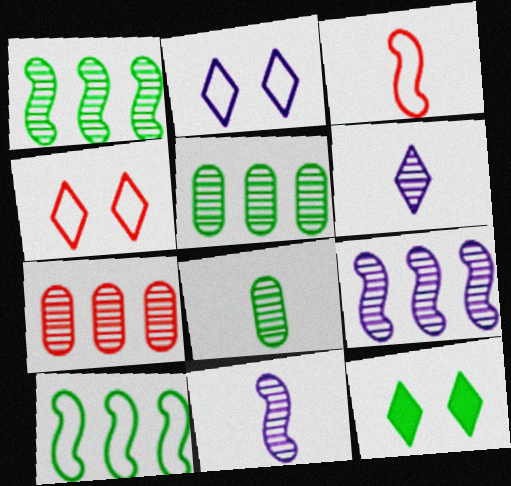[[8, 10, 12]]